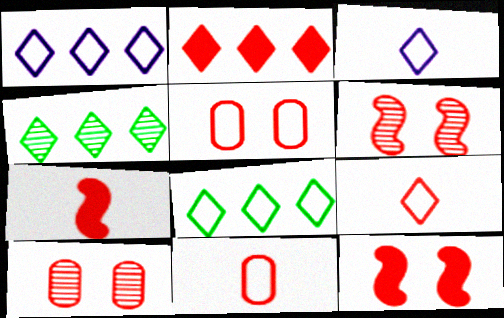[[1, 2, 4], 
[2, 6, 11]]